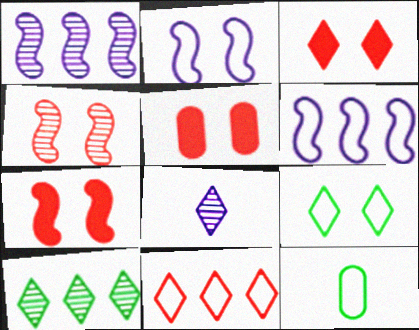[[1, 3, 12], 
[2, 11, 12], 
[3, 5, 7]]